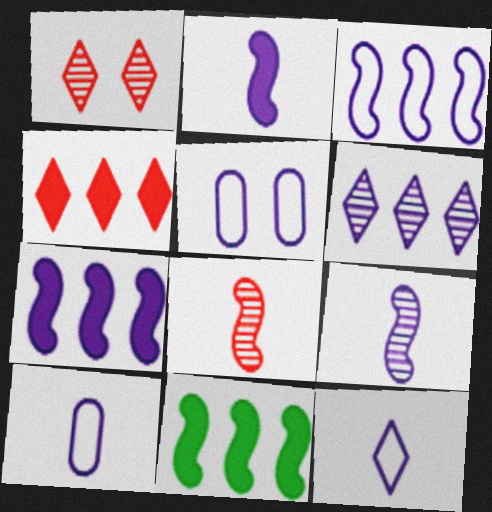[[1, 10, 11], 
[2, 5, 6], 
[3, 5, 12]]